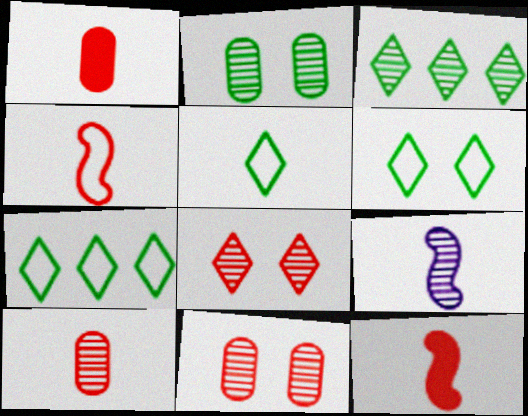[[1, 5, 9], 
[3, 9, 11], 
[5, 6, 7]]